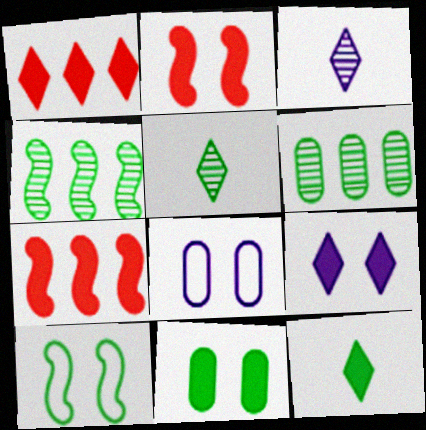[[1, 9, 12], 
[2, 9, 11], 
[5, 7, 8], 
[6, 10, 12]]